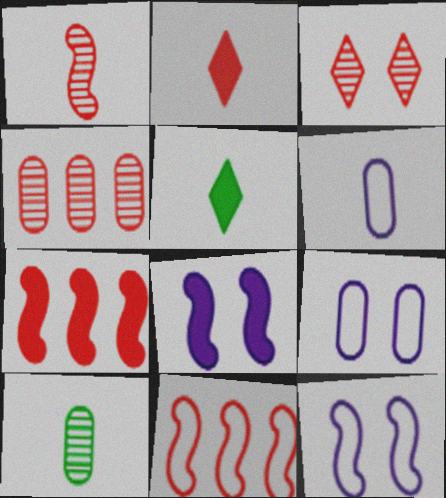[[1, 3, 4], 
[1, 5, 6], 
[4, 5, 12]]